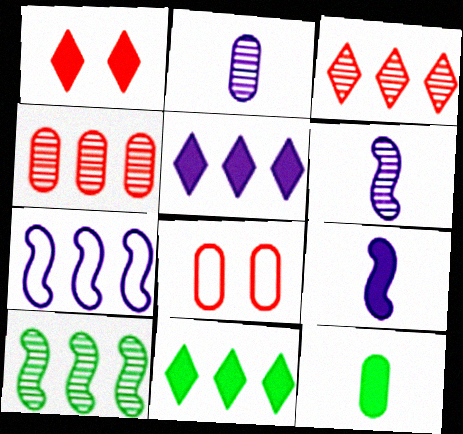[[4, 7, 11], 
[6, 8, 11]]